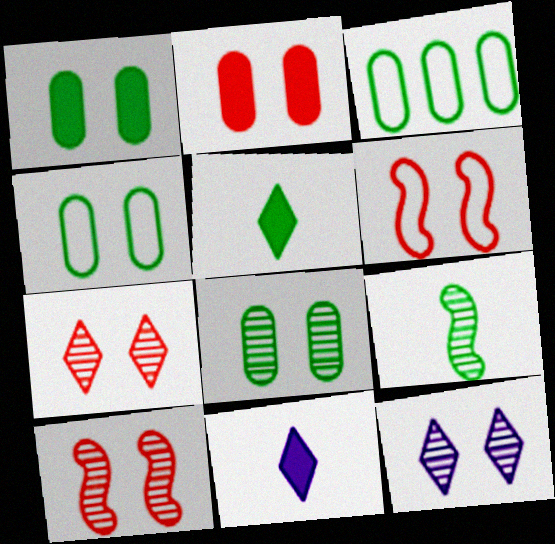[[1, 4, 8], 
[1, 6, 12], 
[2, 6, 7], 
[3, 10, 11], 
[8, 10, 12]]